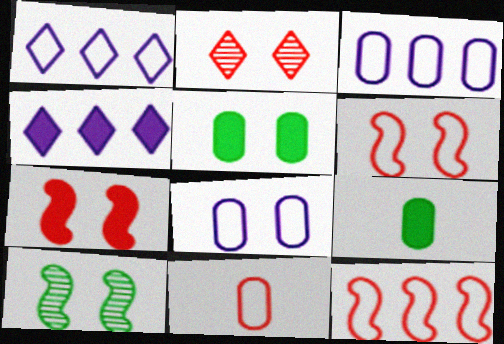[[4, 7, 9], 
[4, 10, 11]]